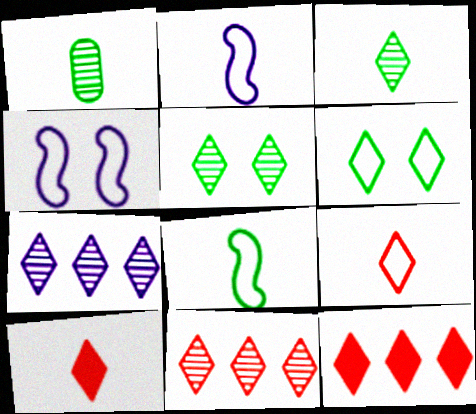[[1, 2, 10], 
[1, 4, 12], 
[6, 7, 10]]